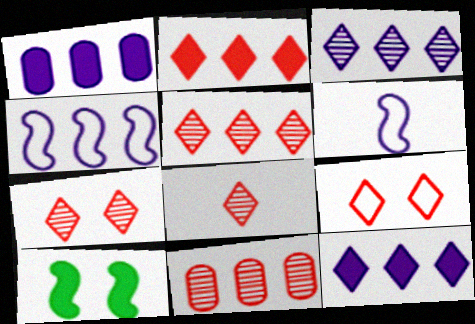[[1, 3, 4], 
[2, 8, 9], 
[5, 7, 8]]